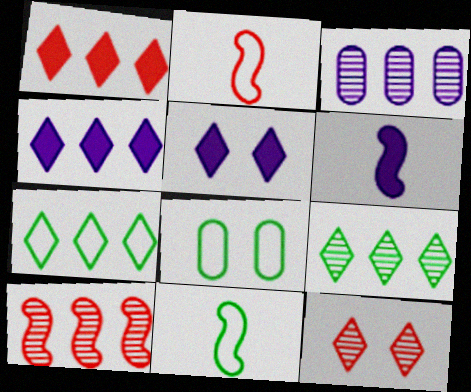[[3, 9, 10], 
[7, 8, 11]]